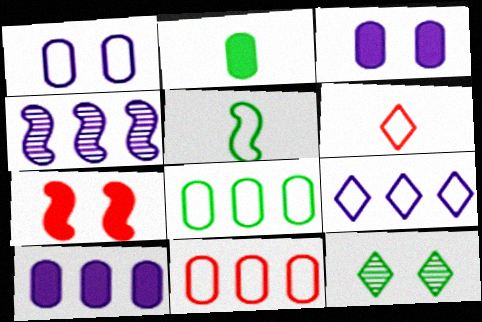[[1, 7, 12], 
[4, 5, 7], 
[4, 9, 10]]